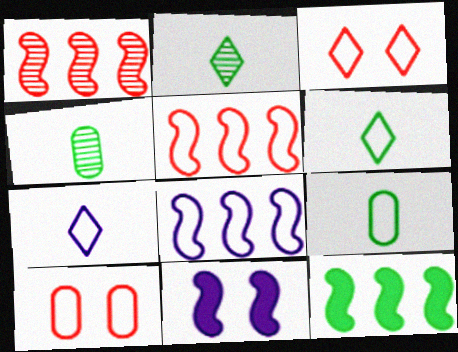[[1, 8, 12], 
[3, 8, 9], 
[6, 8, 10]]